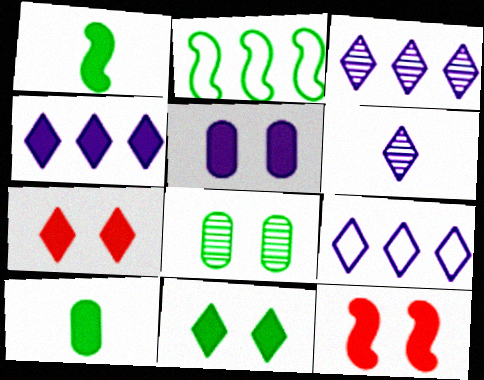[[3, 4, 9], 
[4, 10, 12], 
[5, 11, 12]]